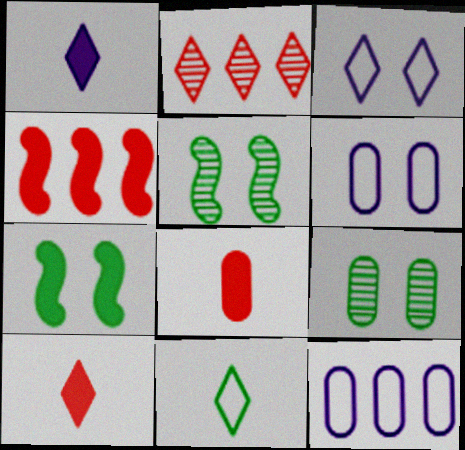[[5, 10, 12], 
[8, 9, 12]]